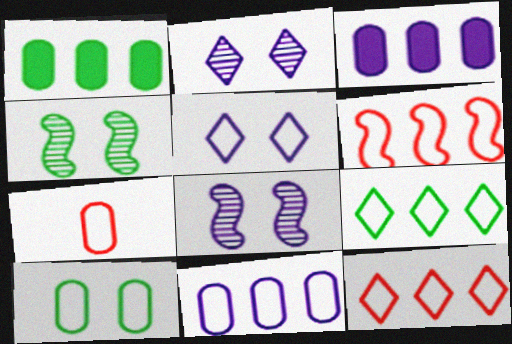[[6, 9, 11], 
[7, 10, 11]]